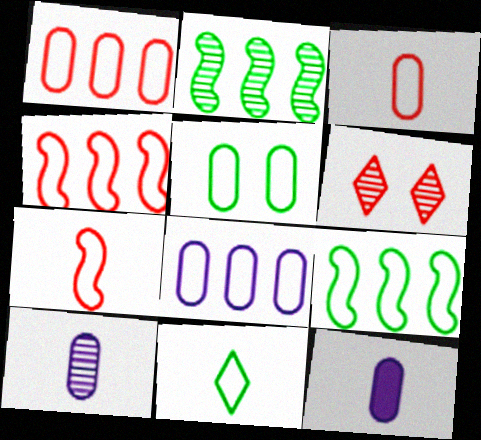[[2, 6, 10], 
[3, 5, 8], 
[5, 9, 11], 
[6, 9, 12]]